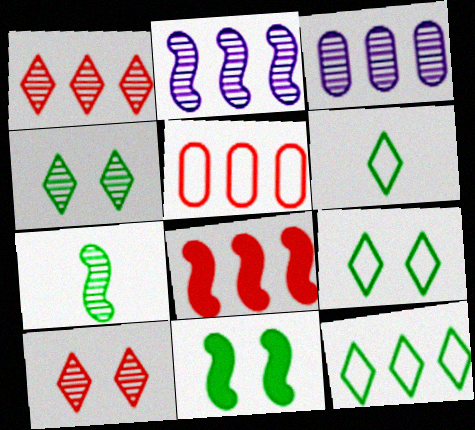[[1, 5, 8], 
[3, 7, 10], 
[3, 8, 12], 
[6, 9, 12]]